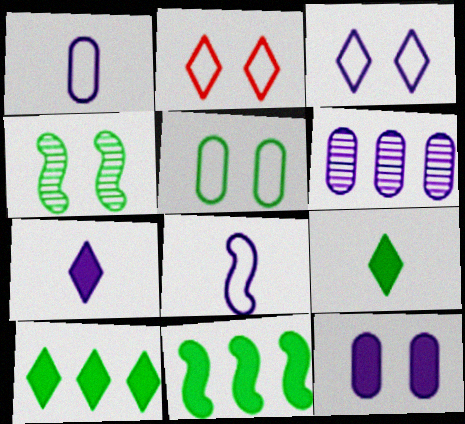[[1, 6, 12], 
[2, 4, 12]]